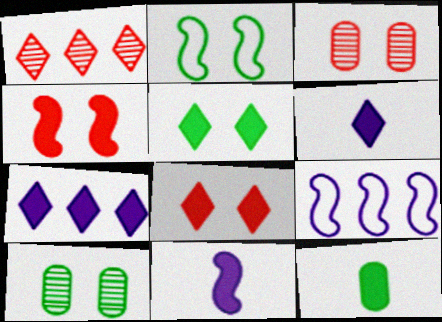[[2, 5, 10], 
[4, 7, 12]]